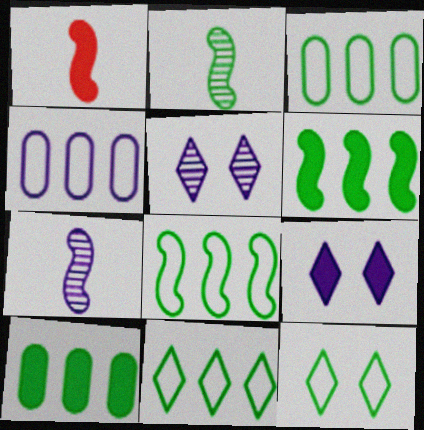[[1, 3, 5], 
[1, 9, 10], 
[2, 10, 12], 
[3, 8, 11], 
[4, 7, 9]]